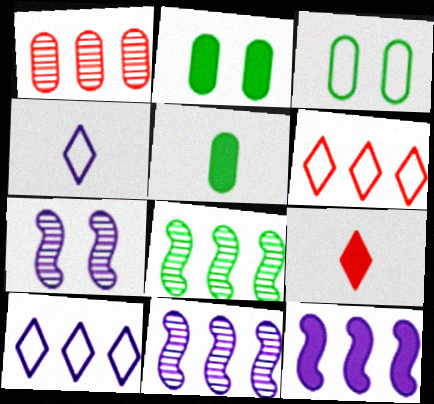[[2, 9, 12], 
[3, 9, 11], 
[5, 6, 7]]